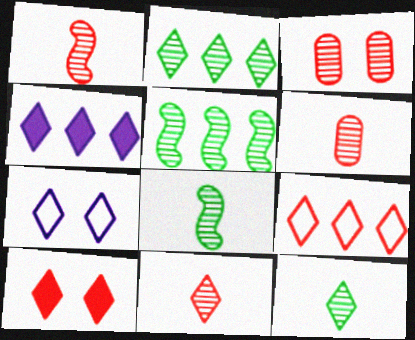[[1, 6, 11], 
[2, 4, 9], 
[9, 10, 11]]